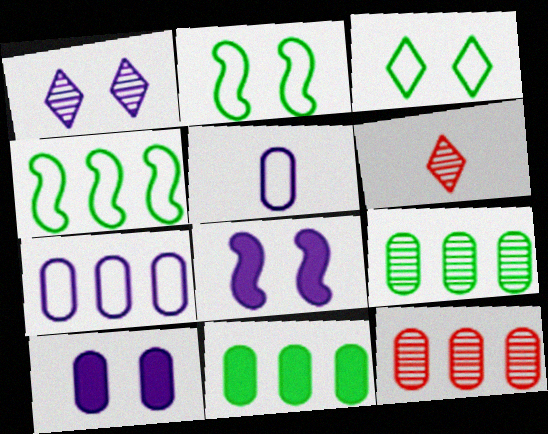[[4, 6, 10], 
[7, 11, 12]]